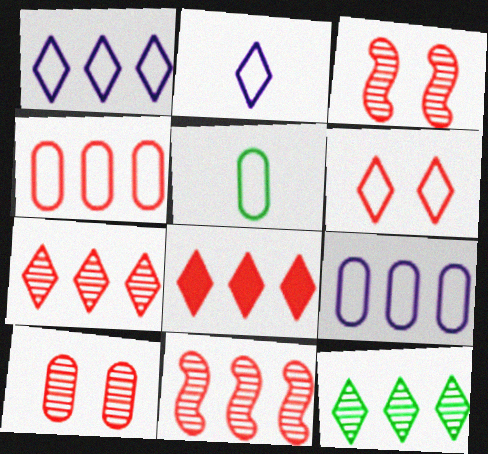[[1, 8, 12], 
[4, 8, 11]]